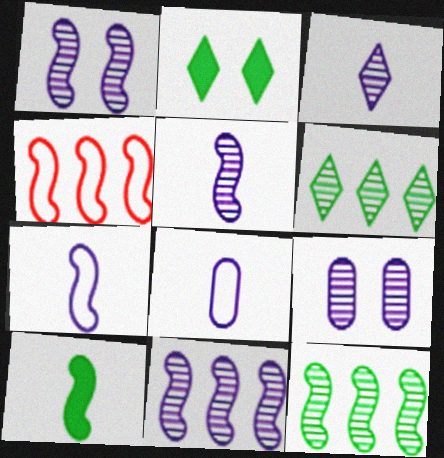[[1, 4, 10], 
[1, 5, 11], 
[3, 9, 11]]